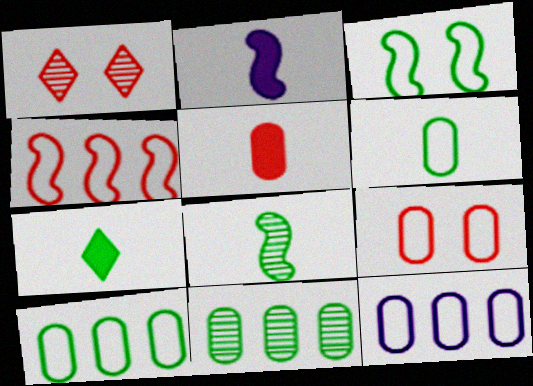[[1, 2, 10], 
[1, 4, 5], 
[2, 5, 7], 
[3, 7, 11], 
[6, 7, 8], 
[6, 9, 12]]